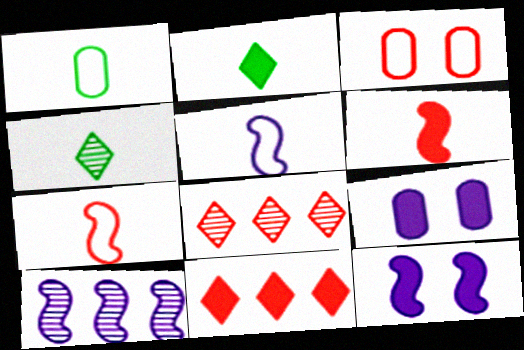[[1, 8, 12], 
[2, 3, 10], 
[3, 6, 8], 
[5, 10, 12]]